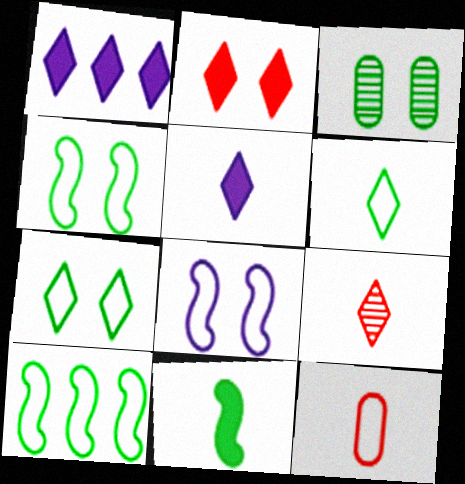[[1, 7, 9], 
[2, 3, 8], 
[5, 6, 9]]